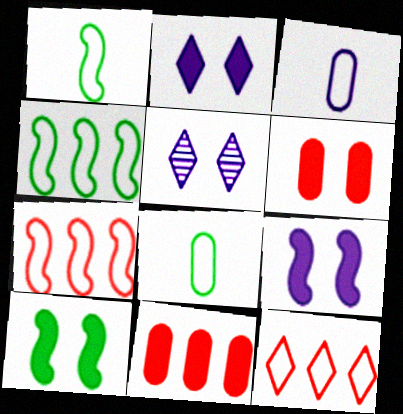[[1, 5, 11], 
[2, 6, 10]]